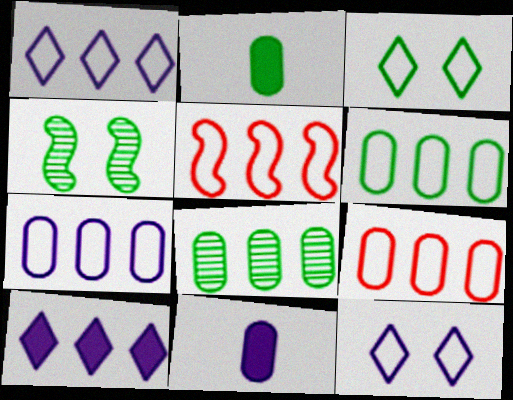[[1, 5, 6], 
[5, 8, 10], 
[6, 7, 9]]